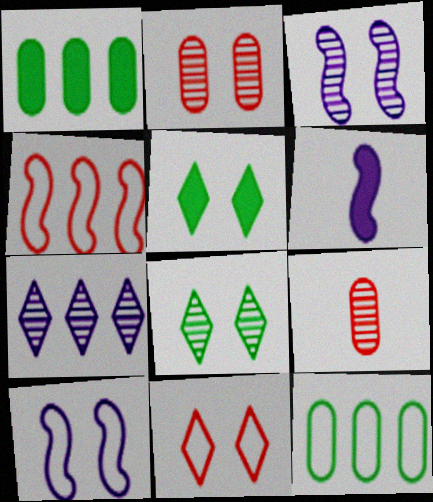[[1, 4, 7], 
[2, 3, 8], 
[2, 5, 10]]